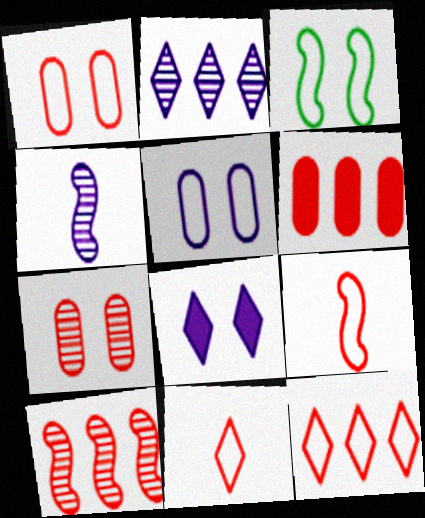[[1, 9, 12], 
[3, 7, 8], 
[6, 10, 12]]